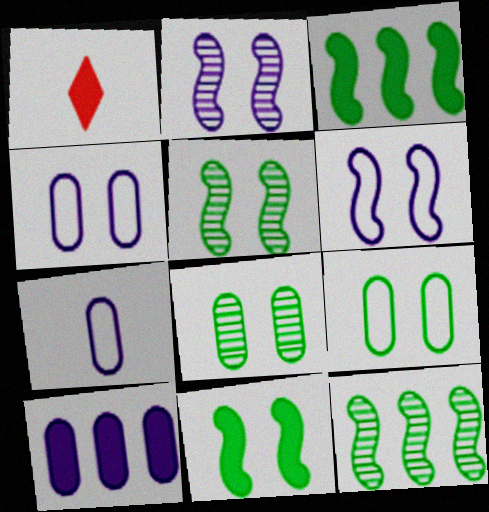[[1, 4, 12], 
[1, 10, 11]]